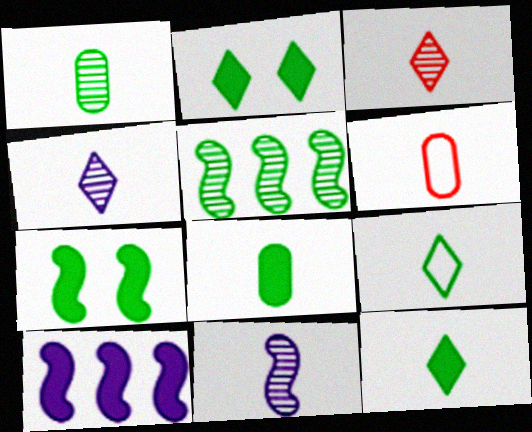[[1, 3, 11], 
[6, 11, 12]]